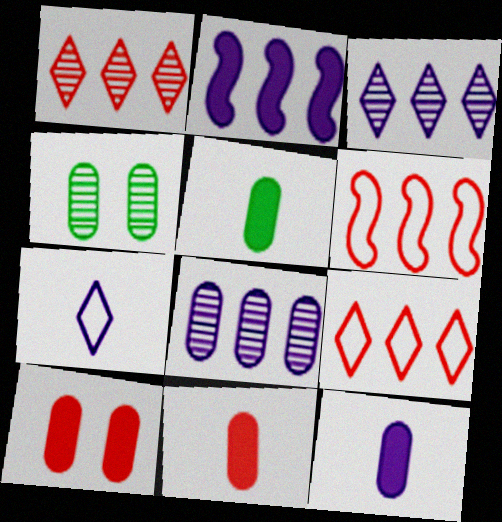[[5, 11, 12]]